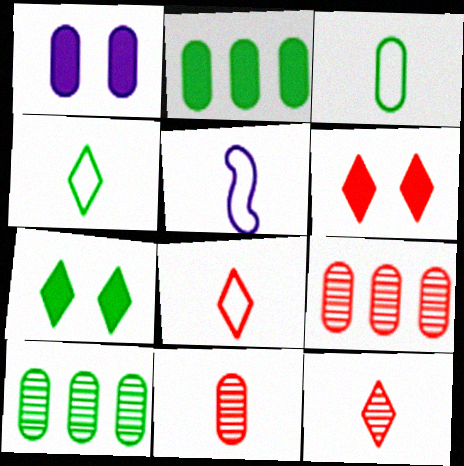[[1, 3, 9], 
[3, 5, 8], 
[5, 6, 10], 
[5, 7, 9]]